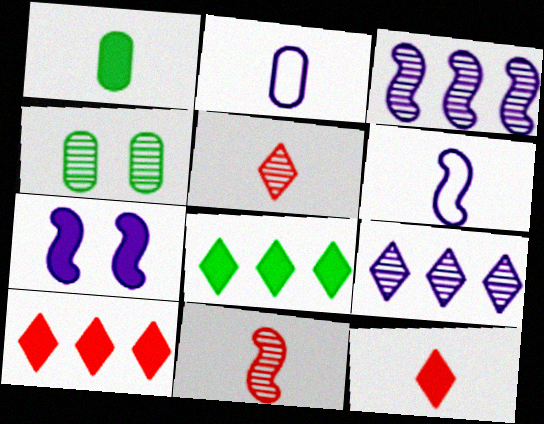[[1, 5, 6], 
[1, 7, 10], 
[2, 7, 9], 
[3, 4, 5], 
[3, 6, 7], 
[4, 6, 10], 
[4, 9, 11]]